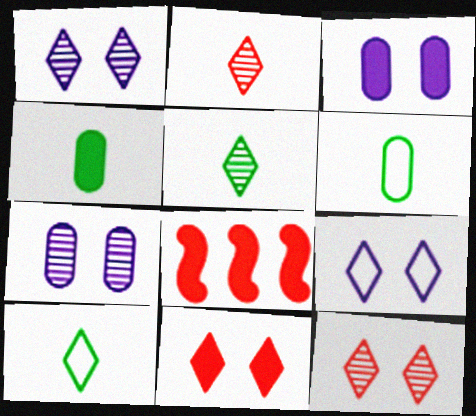[[1, 6, 8], 
[7, 8, 10]]